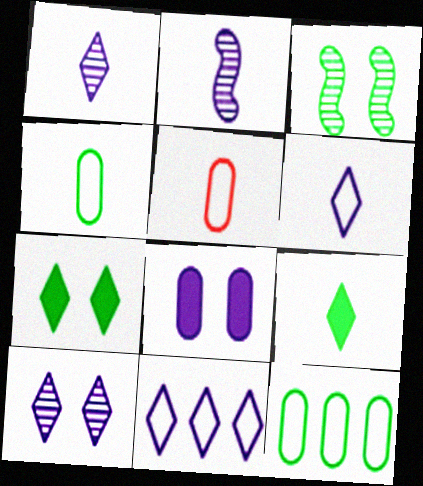[[2, 5, 9], 
[2, 8, 11], 
[3, 9, 12]]